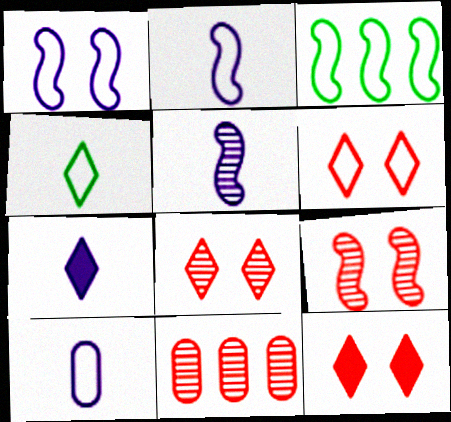[[3, 6, 10], 
[5, 7, 10], 
[6, 8, 12]]